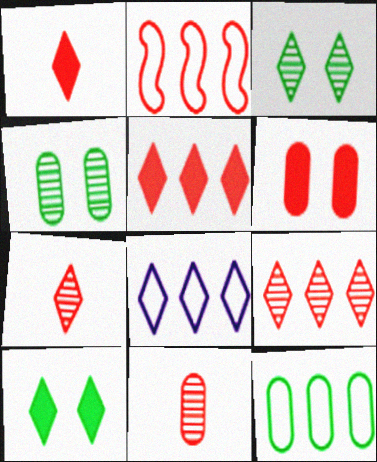[[1, 3, 8], 
[2, 6, 7], 
[2, 8, 12], 
[7, 8, 10]]